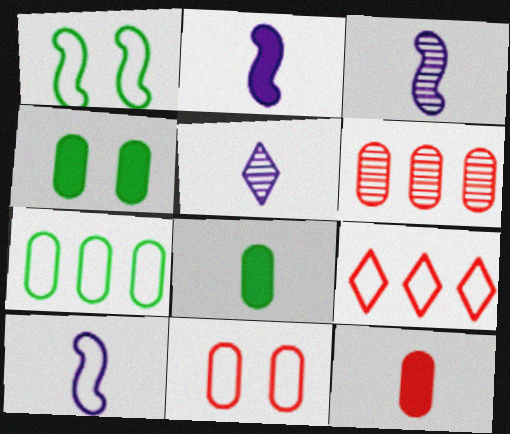[[2, 3, 10], 
[3, 4, 9], 
[6, 11, 12]]